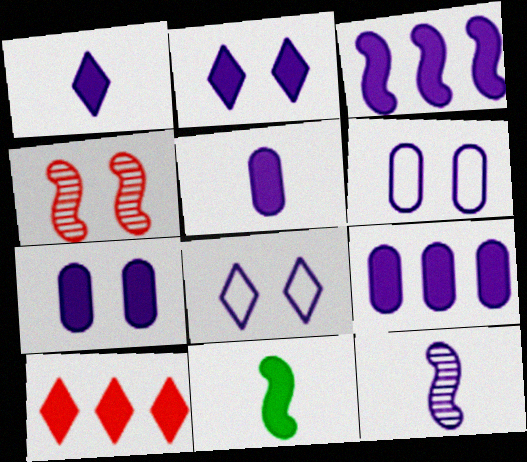[[1, 3, 7], 
[2, 3, 5], 
[5, 7, 9], 
[7, 10, 11], 
[8, 9, 12]]